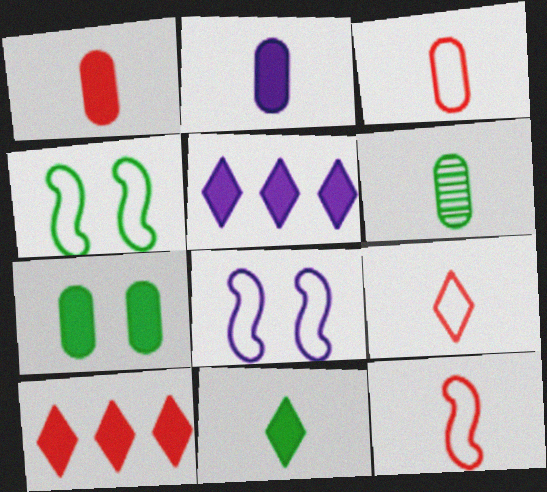[[2, 3, 6], 
[3, 9, 12], 
[6, 8, 10]]